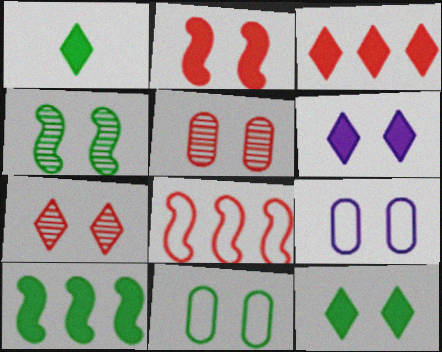[[1, 3, 6], 
[4, 11, 12]]